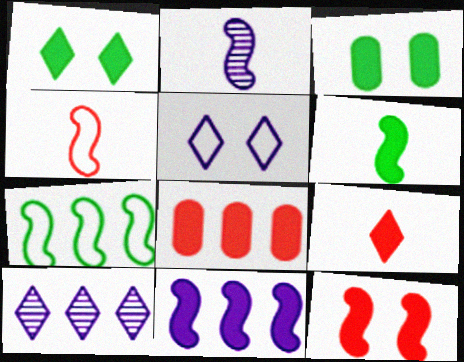[[2, 4, 6], 
[2, 7, 12], 
[3, 4, 10], 
[3, 9, 11], 
[6, 11, 12], 
[7, 8, 10], 
[8, 9, 12]]